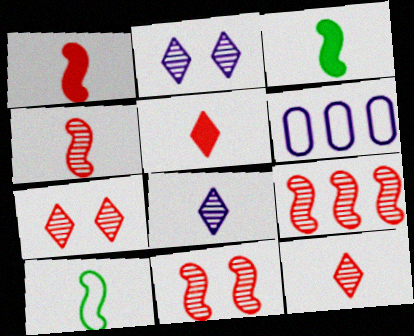[[3, 6, 7], 
[4, 9, 11]]